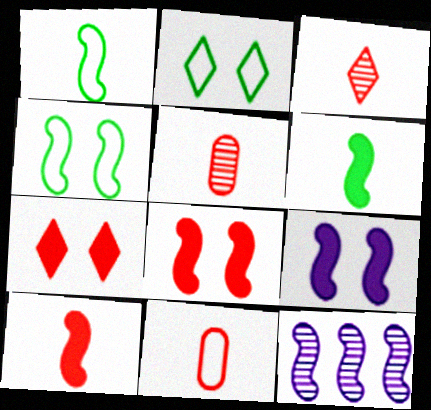[[1, 8, 12], 
[3, 10, 11], 
[4, 10, 12]]